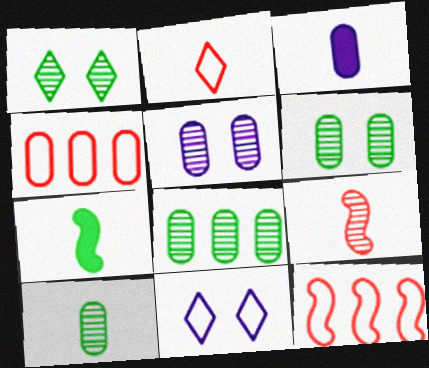[[1, 3, 12], 
[3, 4, 6], 
[6, 8, 10]]